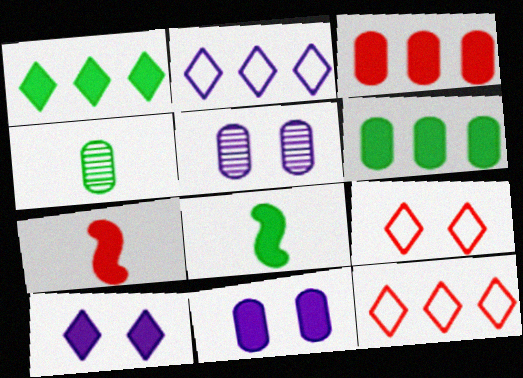[[1, 7, 11], 
[3, 8, 10], 
[5, 8, 12], 
[6, 7, 10]]